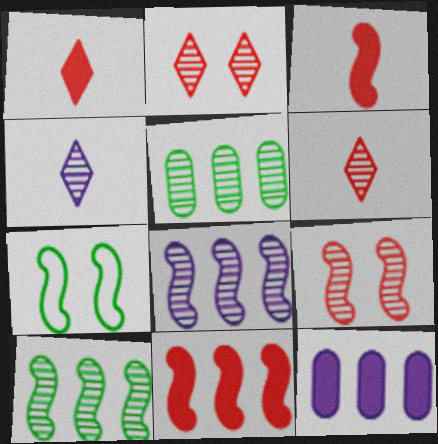[[3, 7, 8], 
[4, 5, 9], 
[6, 7, 12]]